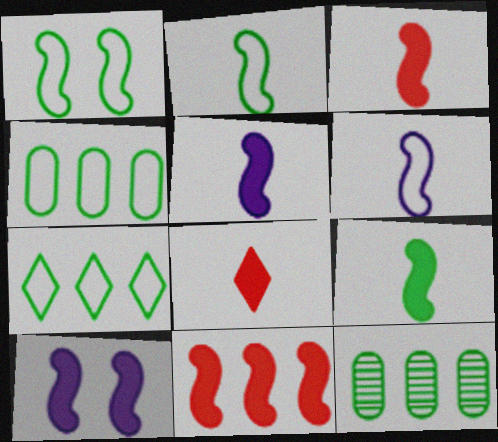[[3, 5, 9], 
[9, 10, 11]]